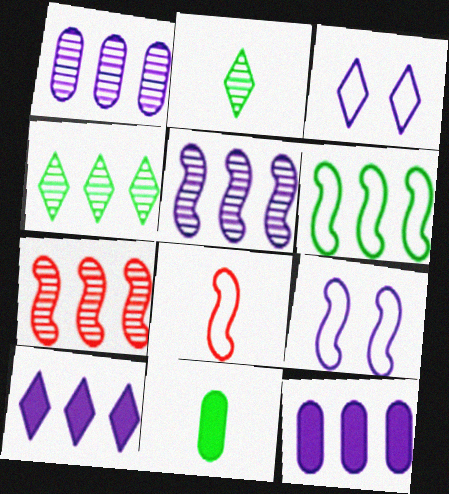[[1, 4, 7], 
[3, 7, 11], 
[6, 8, 9]]